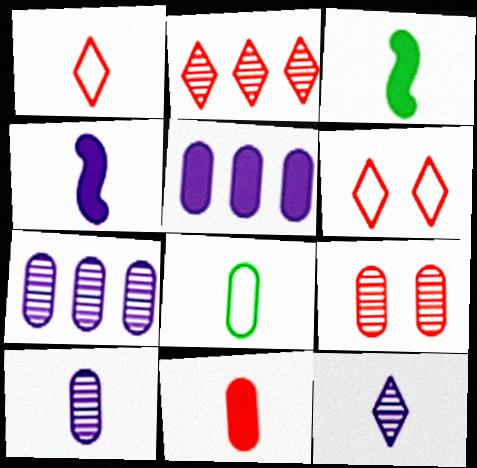[[1, 3, 10], 
[3, 6, 7], 
[5, 8, 9], 
[8, 10, 11]]